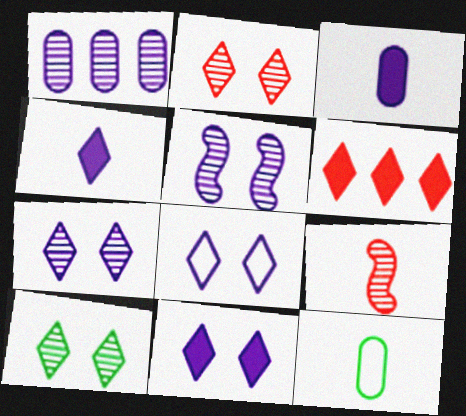[[1, 9, 10], 
[2, 7, 10], 
[4, 9, 12], 
[5, 6, 12], 
[7, 8, 11]]